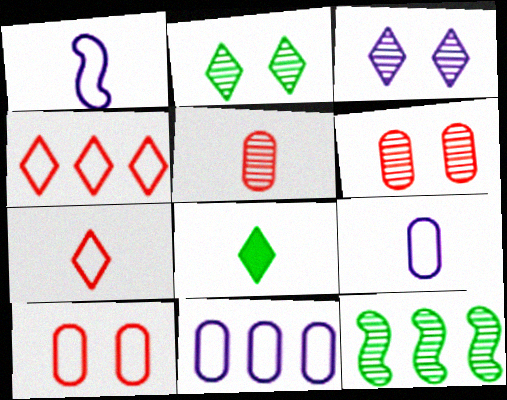[[1, 5, 8], 
[3, 4, 8], 
[3, 5, 12]]